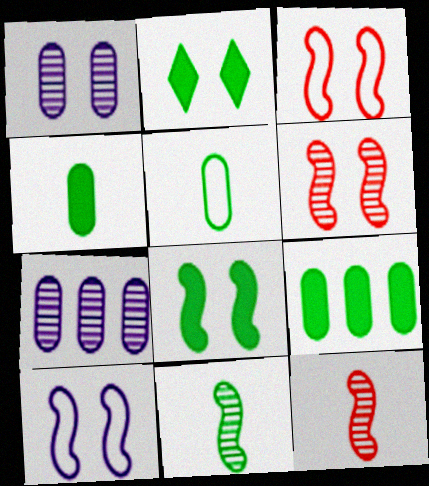[[1, 2, 3], 
[6, 8, 10]]